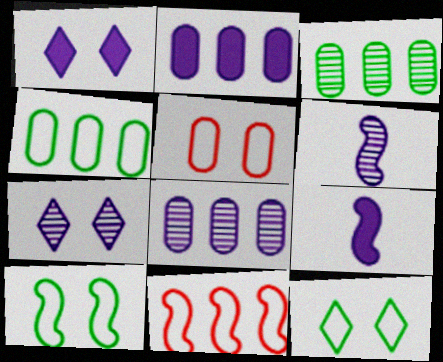[[1, 2, 9], 
[6, 7, 8]]